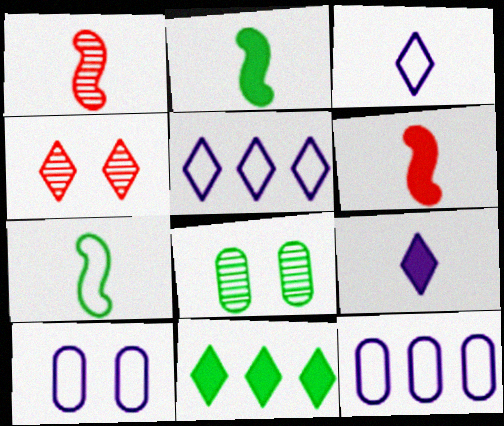[[1, 10, 11], 
[2, 4, 12], 
[3, 4, 11], 
[5, 6, 8], 
[7, 8, 11]]